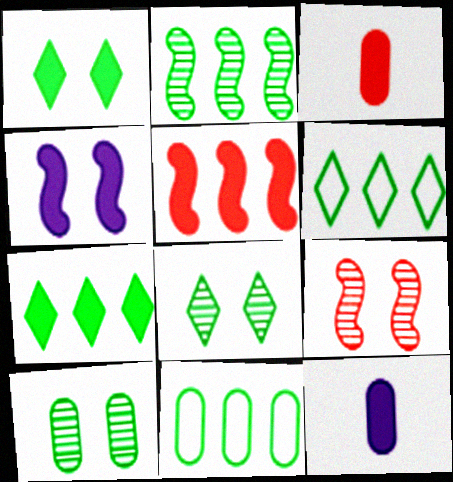[[1, 5, 12], 
[2, 7, 11], 
[3, 4, 7], 
[6, 9, 12]]